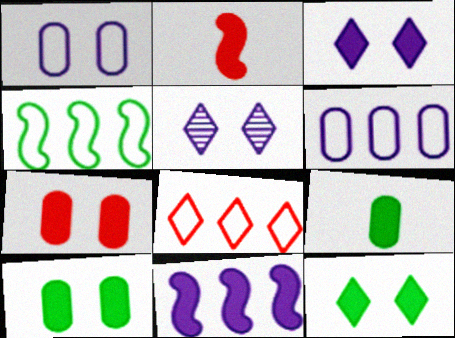[[4, 6, 8]]